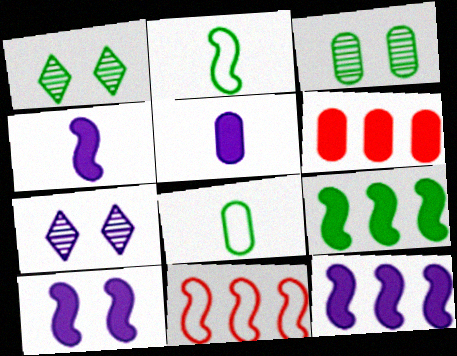[[1, 5, 11], 
[1, 8, 9], 
[2, 6, 7], 
[4, 10, 12]]